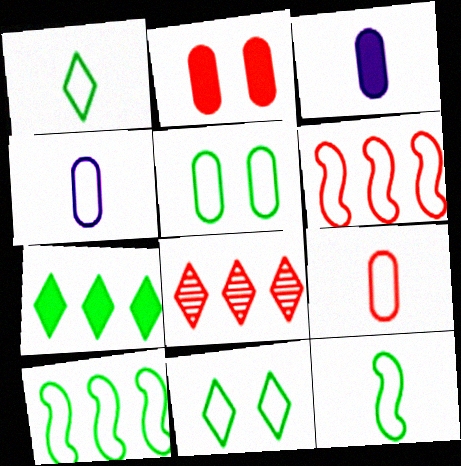[[1, 5, 10], 
[4, 6, 11]]